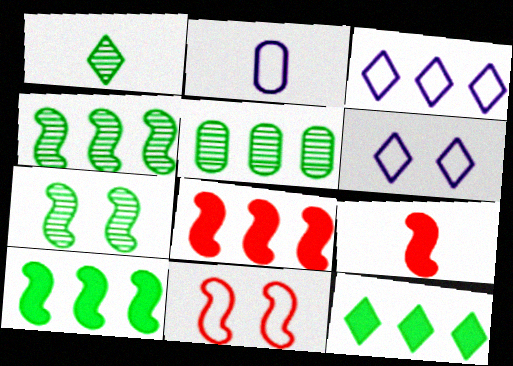[[1, 2, 9], 
[1, 5, 7], 
[3, 5, 8], 
[5, 6, 9]]